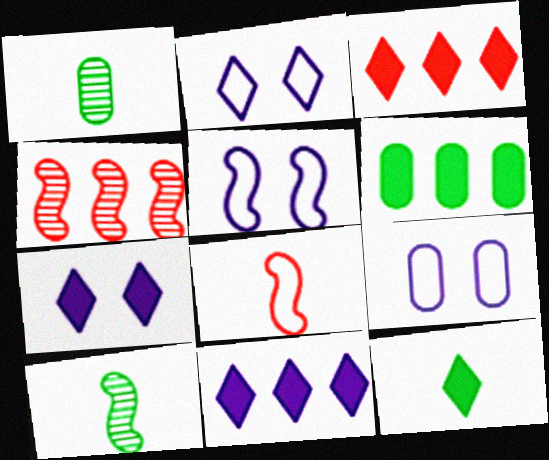[[1, 3, 5], 
[2, 5, 9], 
[3, 7, 12], 
[3, 9, 10], 
[4, 9, 12]]